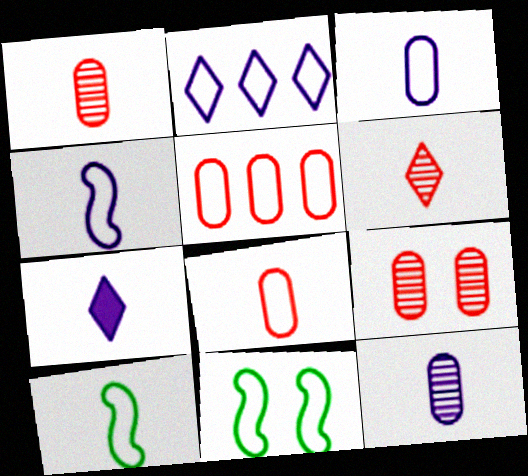[[1, 7, 10], 
[2, 8, 11], 
[4, 7, 12]]